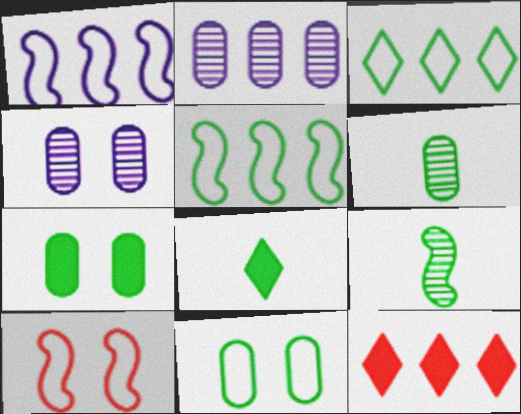[[2, 5, 12], 
[2, 8, 10], 
[3, 7, 9]]